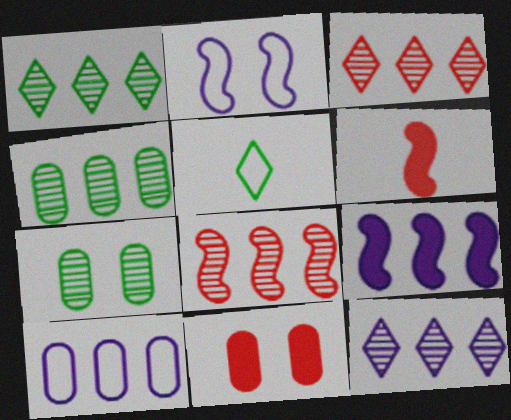[[1, 3, 12], 
[4, 8, 12], 
[9, 10, 12]]